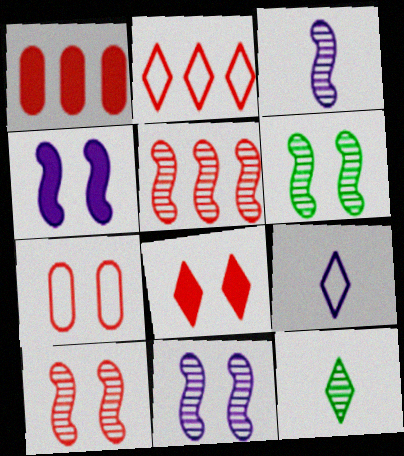[[1, 2, 5], 
[1, 6, 9], 
[3, 5, 6], 
[6, 10, 11], 
[7, 8, 10]]